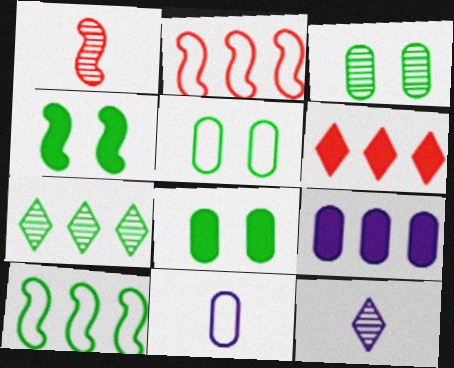[[2, 7, 9], 
[2, 8, 12], 
[3, 5, 8]]